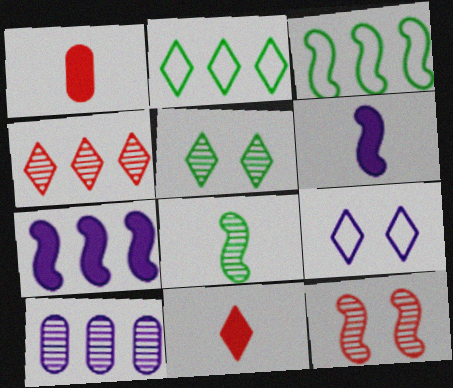[[3, 6, 12], 
[6, 9, 10]]